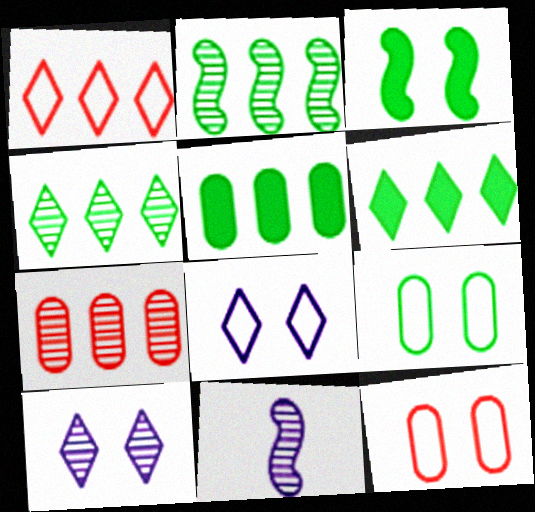[[3, 10, 12], 
[6, 11, 12]]